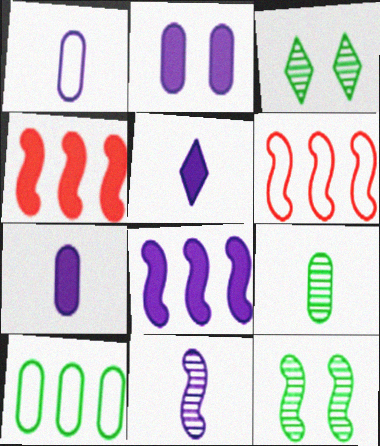[[1, 3, 4], 
[1, 5, 11], 
[2, 5, 8], 
[3, 6, 7]]